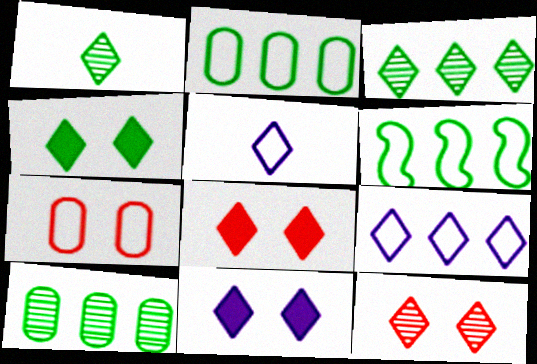[[1, 8, 9], 
[3, 5, 8], 
[4, 8, 11], 
[5, 6, 7]]